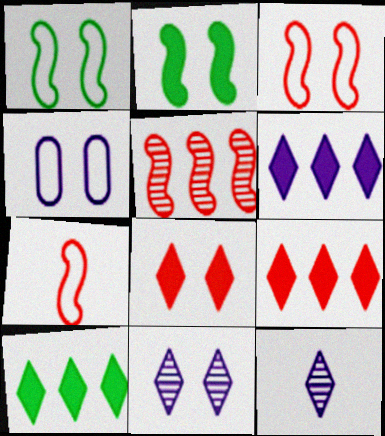[[6, 9, 10]]